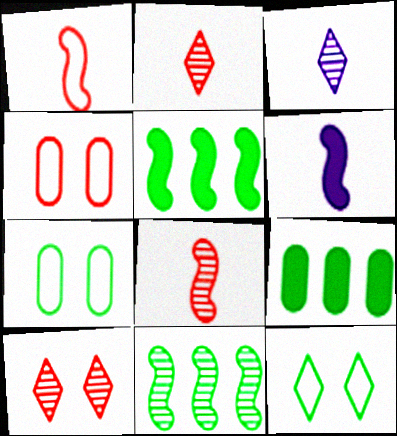[[3, 4, 5]]